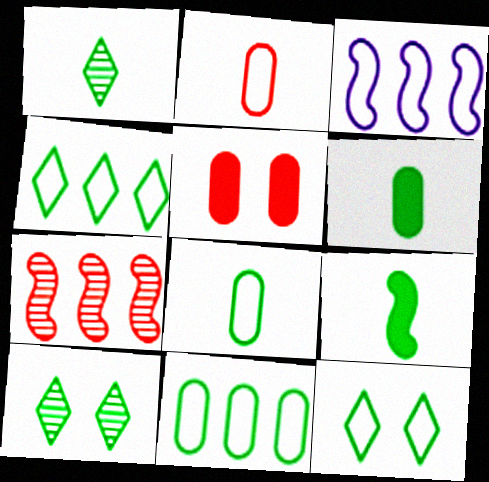[[1, 3, 5], 
[1, 8, 9], 
[2, 3, 12], 
[9, 10, 11]]